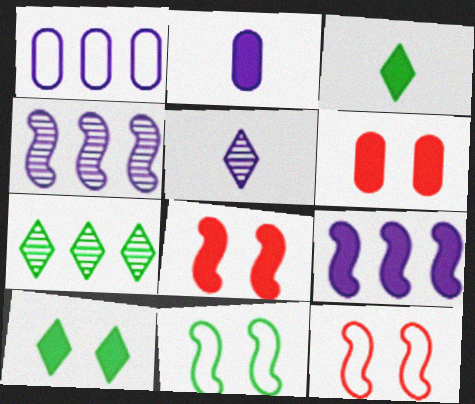[[2, 7, 12], 
[3, 6, 9]]